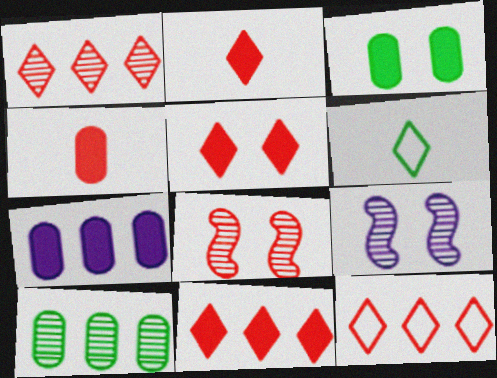[[1, 11, 12], 
[2, 5, 11], 
[3, 4, 7], 
[4, 8, 12], 
[6, 7, 8]]